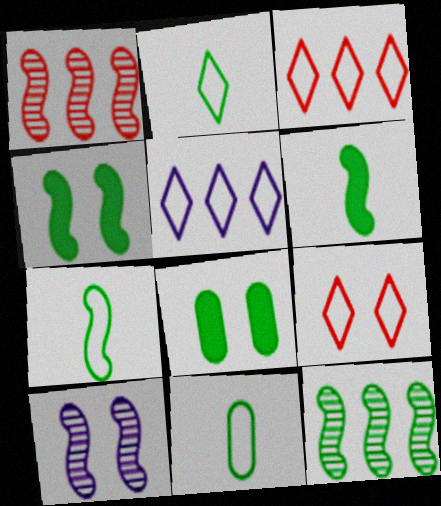[[2, 5, 9], 
[2, 7, 11], 
[2, 8, 12], 
[4, 7, 12], 
[8, 9, 10]]